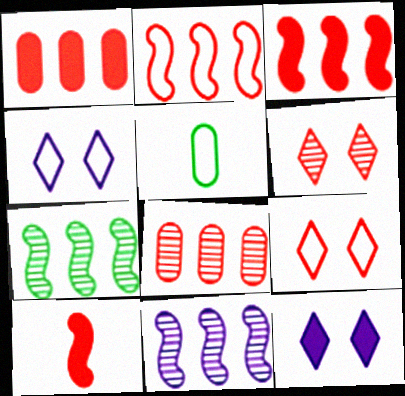[[2, 4, 5], 
[8, 9, 10]]